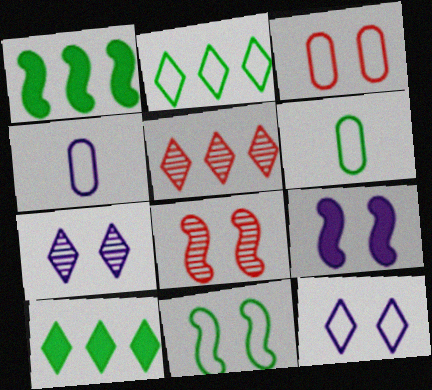[[2, 6, 11], 
[3, 11, 12], 
[4, 8, 10], 
[5, 6, 9], 
[8, 9, 11]]